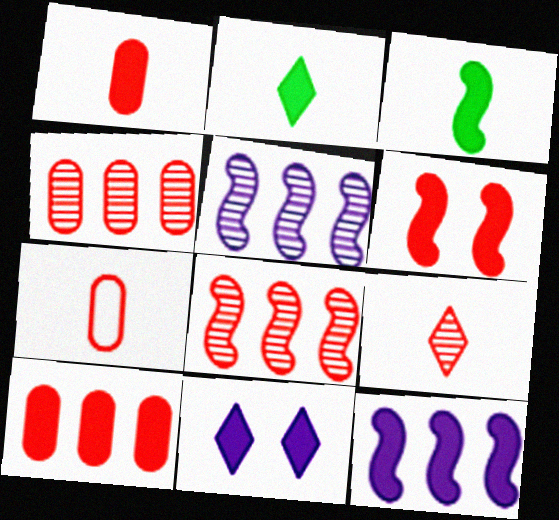[[3, 6, 12], 
[3, 10, 11]]